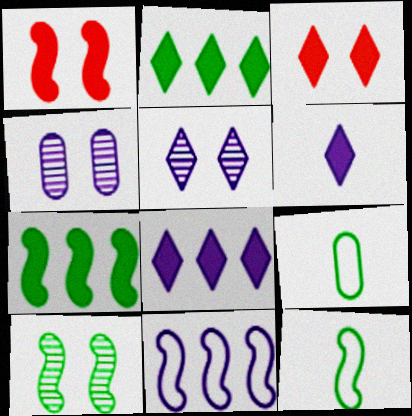[[2, 3, 6], 
[2, 9, 10], 
[4, 6, 11], 
[7, 10, 12]]